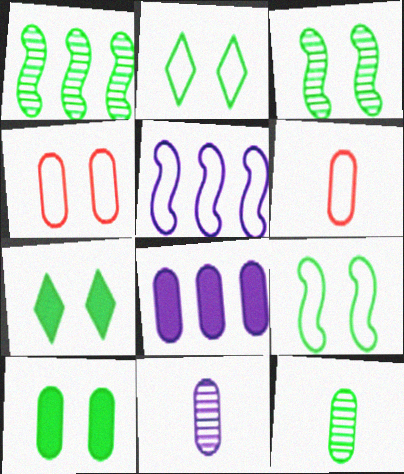[[2, 3, 10], 
[2, 5, 6], 
[4, 8, 12]]